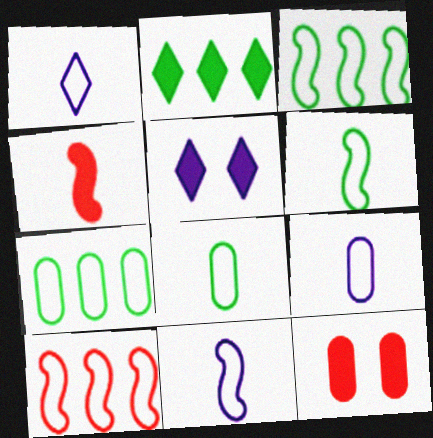[[1, 9, 11]]